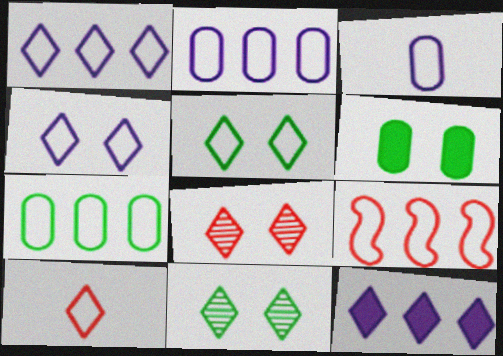[[1, 5, 10], 
[1, 7, 9], 
[3, 5, 9], 
[10, 11, 12]]